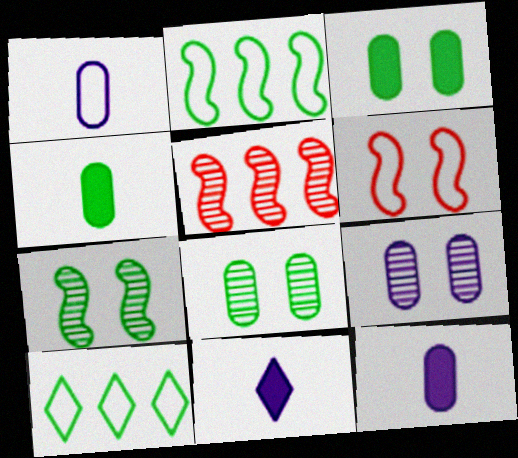[[1, 6, 10], 
[4, 7, 10]]